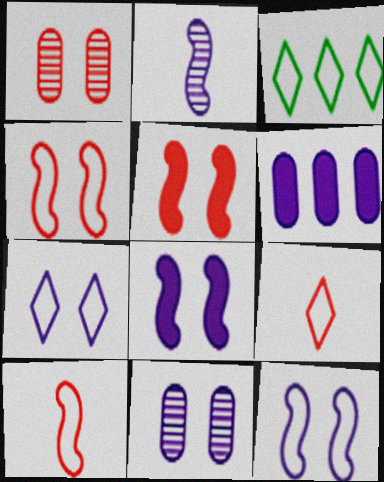[[2, 6, 7], 
[3, 7, 9], 
[7, 8, 11]]